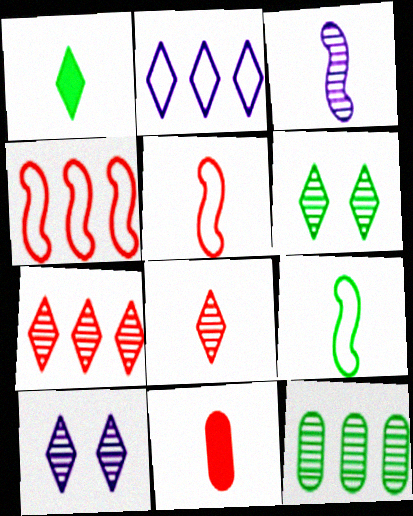[[5, 8, 11]]